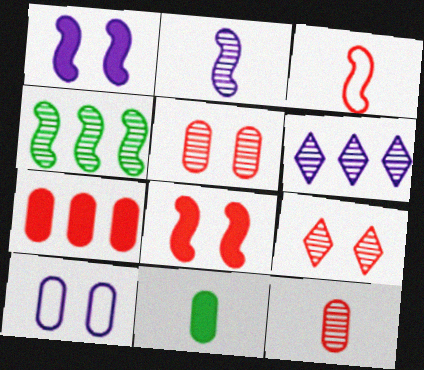[[1, 3, 4], 
[3, 7, 9]]